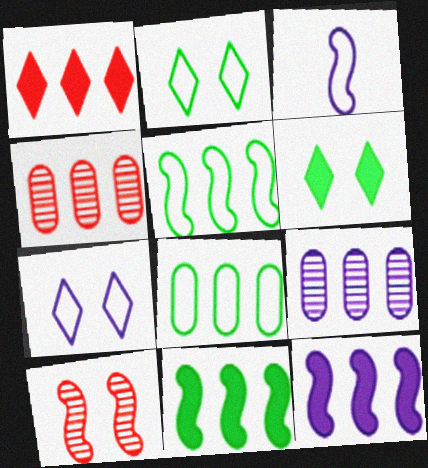[[1, 5, 9], 
[3, 4, 6], 
[3, 10, 11]]